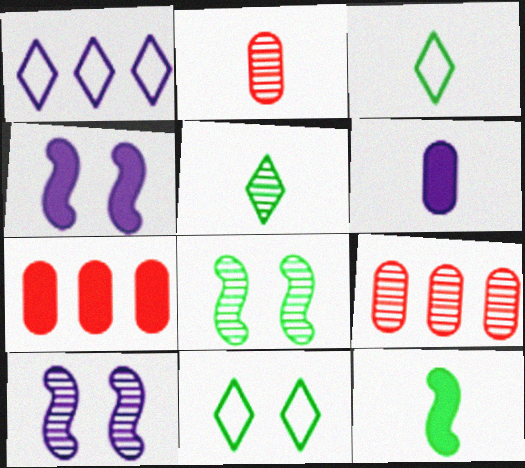[[1, 6, 10], 
[3, 4, 9], 
[3, 7, 10], 
[5, 9, 10]]